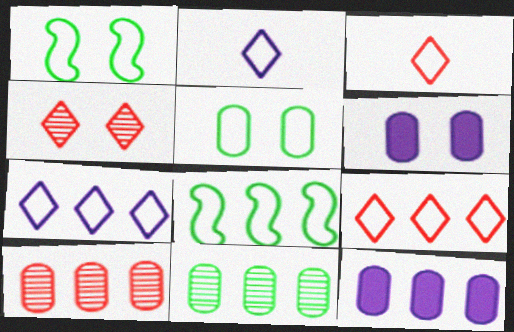[[1, 4, 6]]